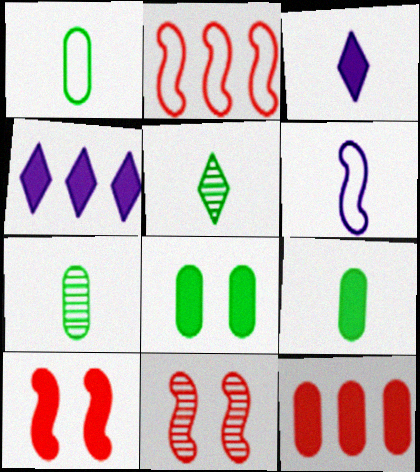[[1, 4, 11], 
[1, 7, 9], 
[4, 9, 10]]